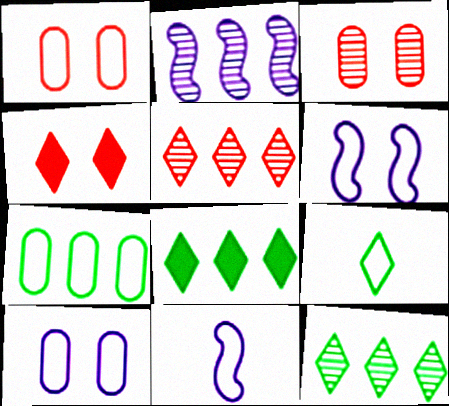[[3, 8, 11]]